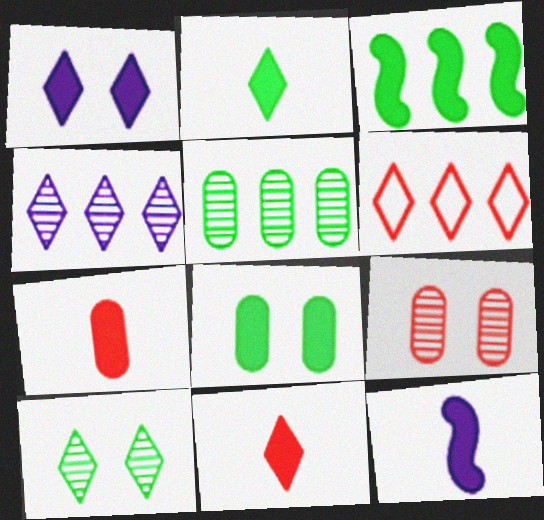[[1, 3, 7], 
[2, 3, 8], 
[2, 7, 12]]